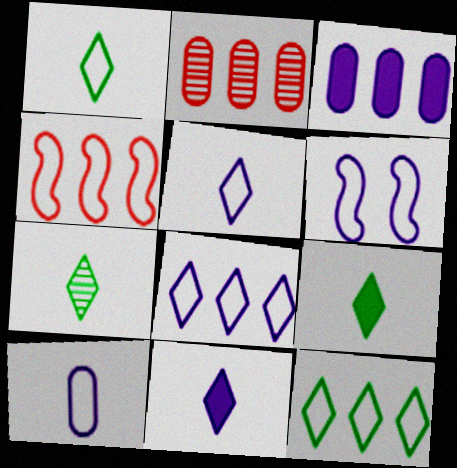[[1, 7, 9], 
[2, 6, 9], 
[6, 8, 10]]